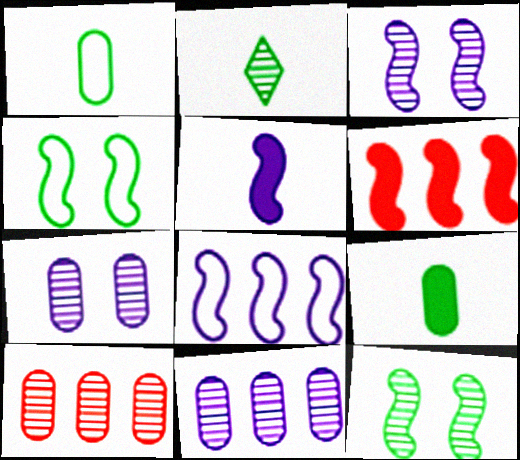[[2, 3, 10], 
[3, 5, 8]]